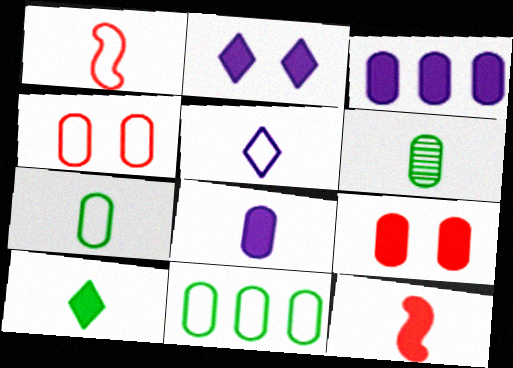[[1, 5, 7], 
[3, 4, 6], 
[5, 6, 12], 
[8, 10, 12]]